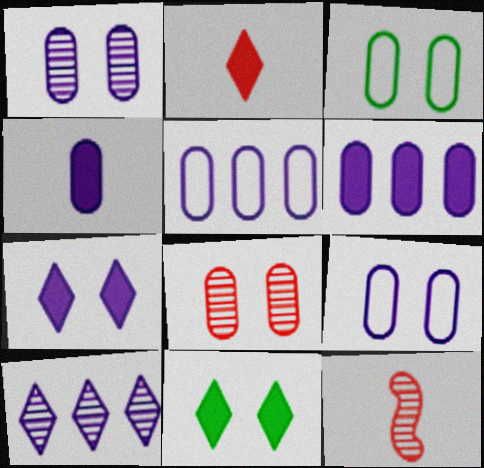[[1, 4, 5], 
[5, 11, 12]]